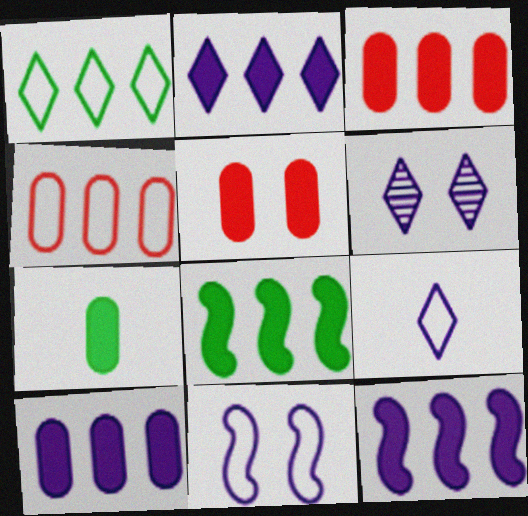[[2, 3, 8], 
[2, 6, 9], 
[2, 10, 12], 
[5, 7, 10]]